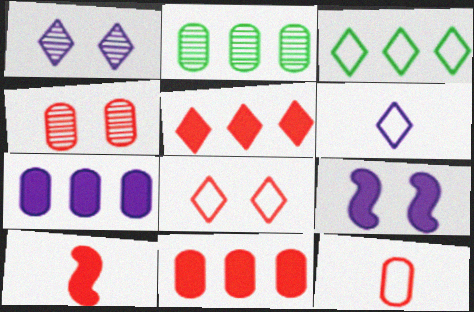[[3, 6, 8], 
[4, 11, 12]]